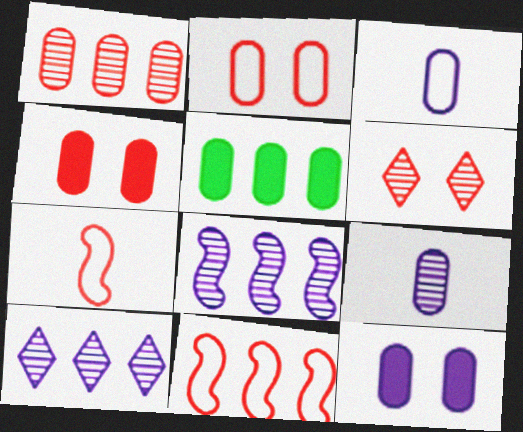[[2, 5, 9], 
[5, 10, 11]]